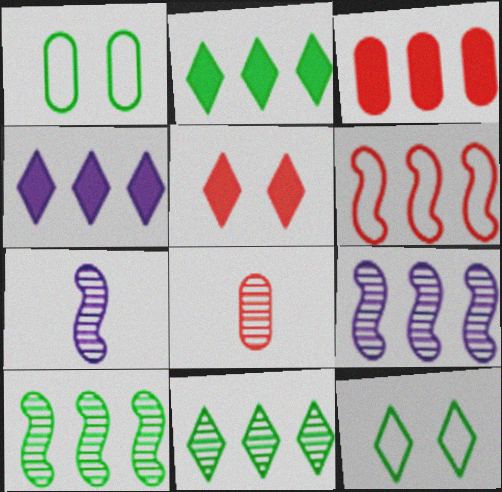[[3, 7, 12], 
[5, 6, 8]]